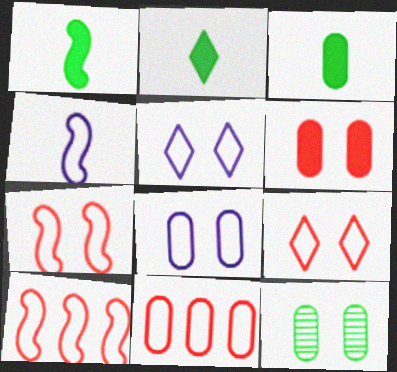[[1, 2, 3], 
[6, 8, 12]]